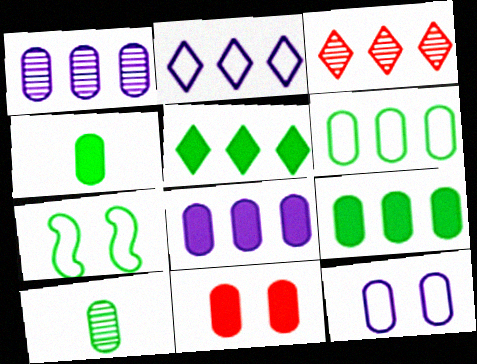[[2, 3, 5], 
[4, 8, 11], 
[5, 7, 10]]